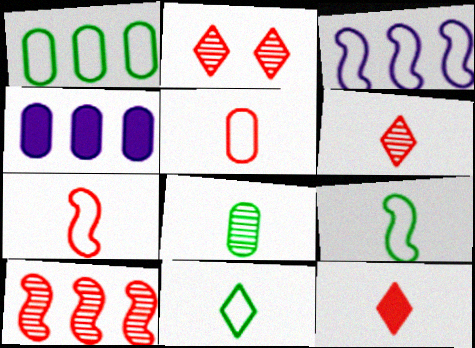[[2, 4, 9]]